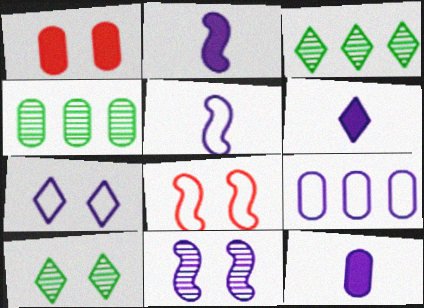[[1, 3, 5], 
[2, 6, 12], 
[3, 8, 12], 
[4, 6, 8], 
[5, 7, 9], 
[6, 9, 11]]